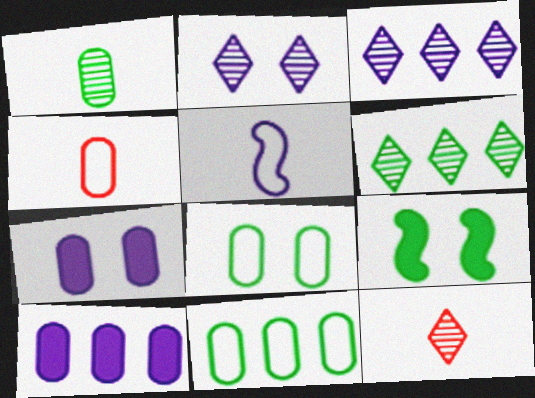[[2, 5, 10], 
[2, 6, 12], 
[3, 4, 9], 
[3, 5, 7]]